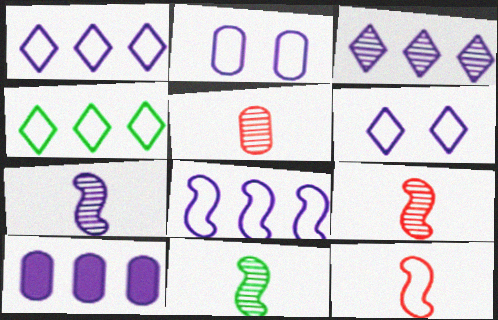[[2, 4, 12], 
[3, 8, 10], 
[6, 7, 10], 
[7, 9, 11]]